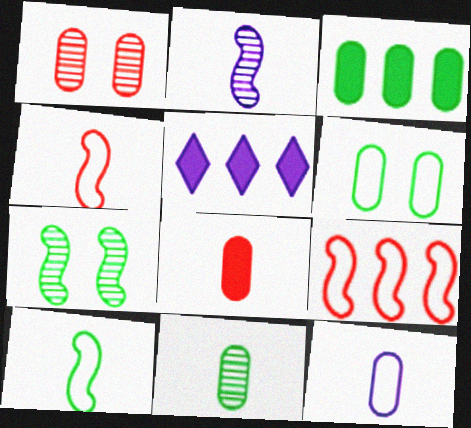[[1, 3, 12], 
[1, 5, 10], 
[3, 6, 11], 
[8, 11, 12]]